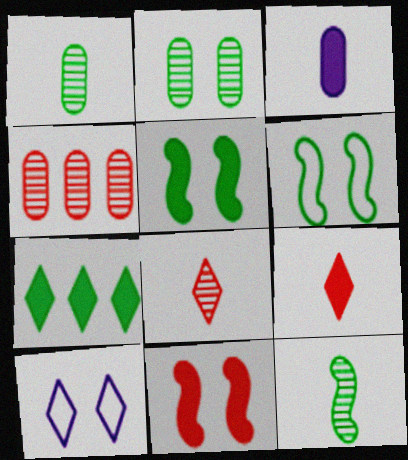[[1, 6, 7], 
[2, 10, 11], 
[3, 7, 11], 
[7, 8, 10]]